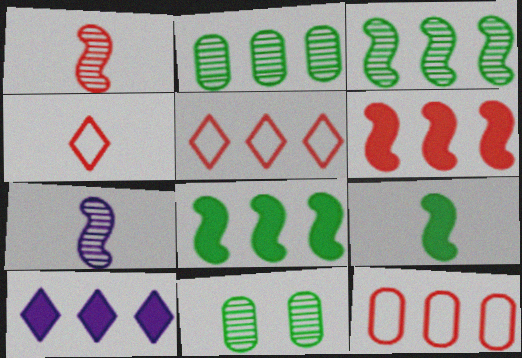[[3, 10, 12]]